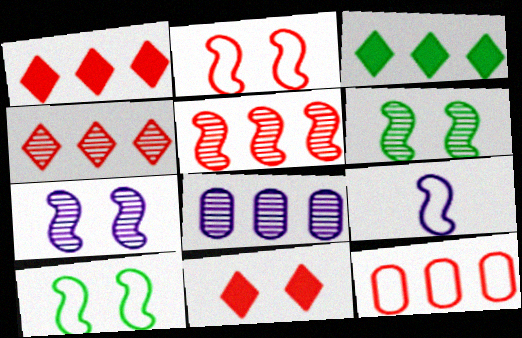[[1, 5, 12]]